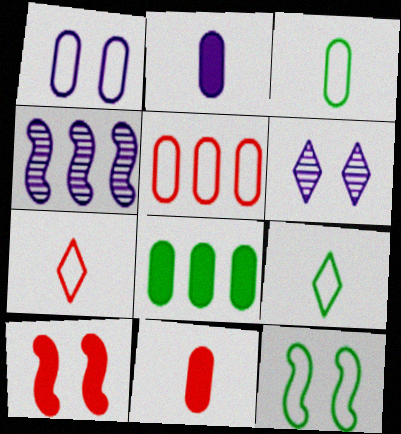[[1, 3, 5]]